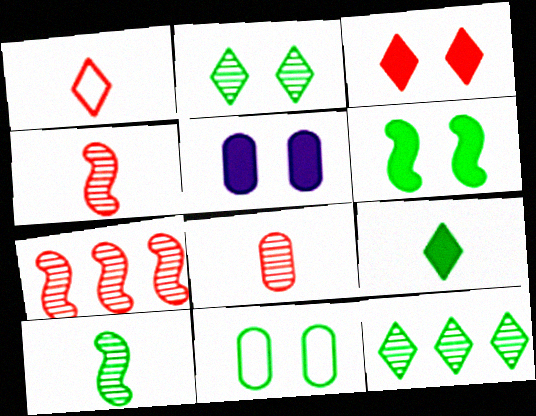[[2, 6, 11], 
[3, 5, 6]]